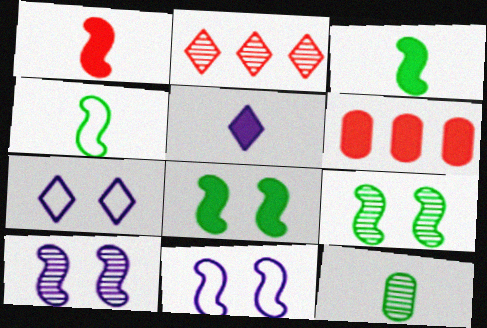[[2, 10, 12], 
[5, 6, 8]]